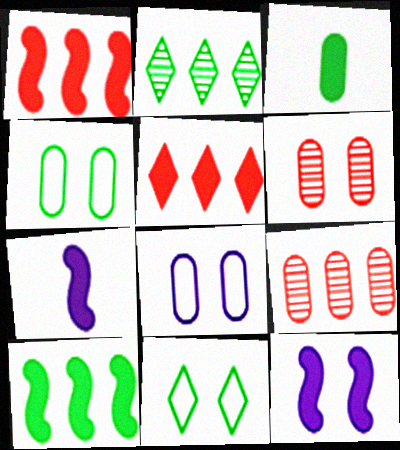[[3, 5, 12], 
[3, 8, 9], 
[6, 11, 12], 
[7, 9, 11]]